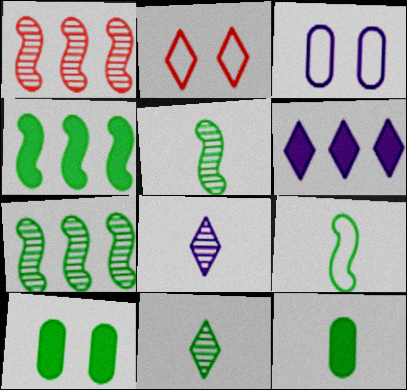[[2, 6, 11], 
[9, 11, 12]]